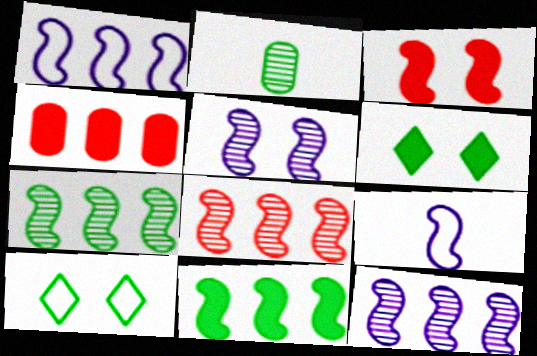[[1, 8, 11], 
[2, 10, 11], 
[3, 7, 9], 
[7, 8, 12]]